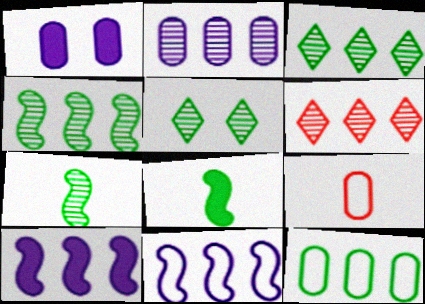[[2, 4, 6], 
[5, 8, 12], 
[5, 9, 10], 
[6, 10, 12]]